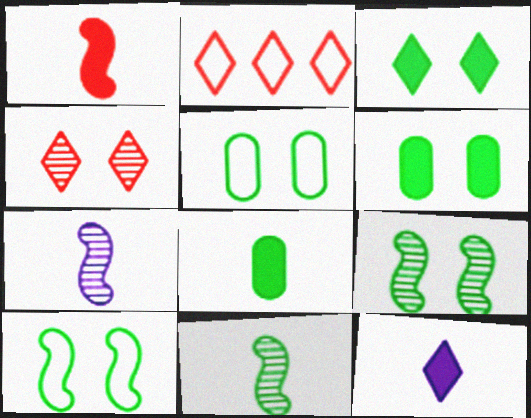[[1, 8, 12], 
[2, 6, 7], 
[3, 5, 9]]